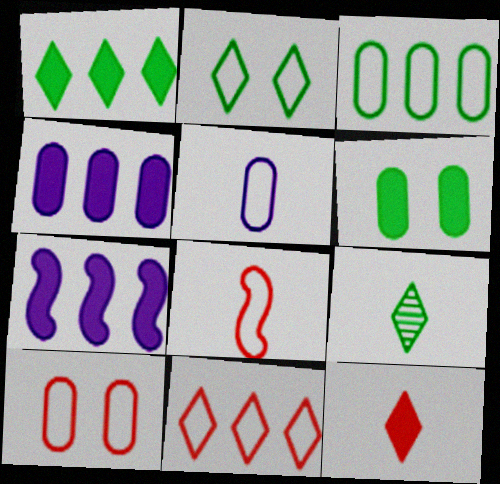[[1, 2, 9], 
[3, 5, 10], 
[6, 7, 12], 
[7, 9, 10], 
[8, 10, 11]]